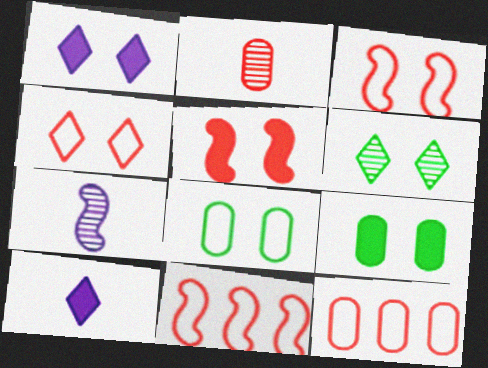[[1, 4, 6], 
[1, 5, 9]]